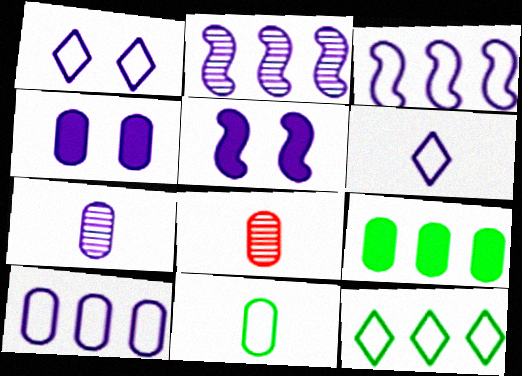[[2, 4, 6], 
[4, 7, 10], 
[5, 8, 12]]